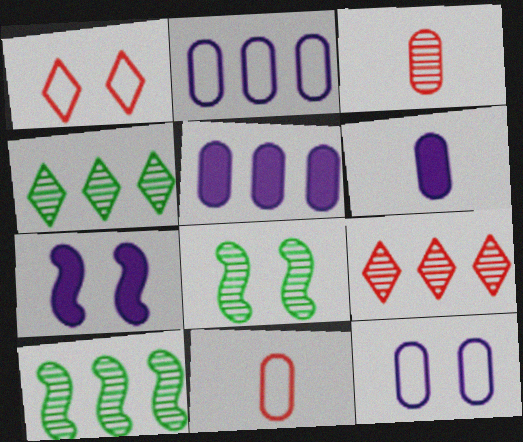[[1, 6, 10], 
[4, 7, 11]]